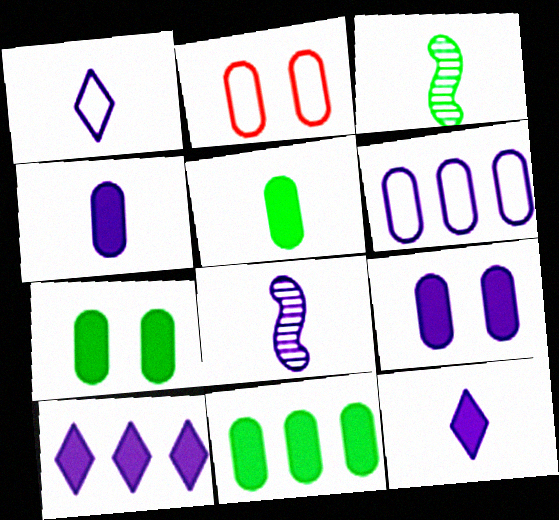[[1, 4, 8], 
[2, 3, 10], 
[5, 7, 11]]